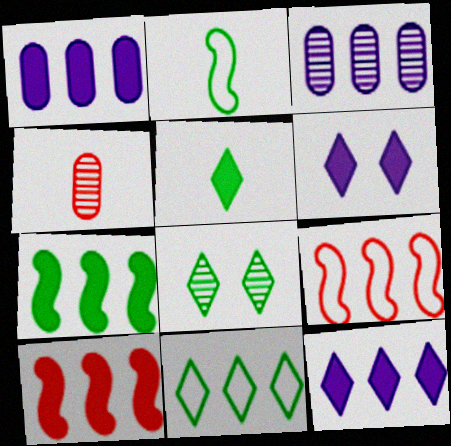[[3, 10, 11], 
[5, 8, 11]]